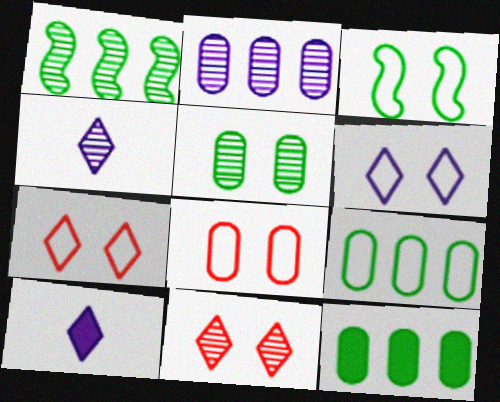[[1, 8, 10], 
[3, 6, 8]]